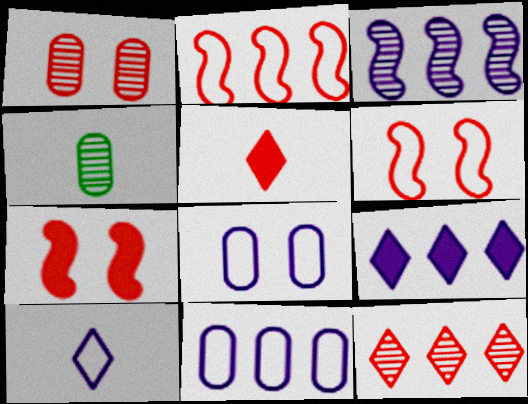[[1, 2, 5], 
[3, 9, 11], 
[4, 6, 9]]